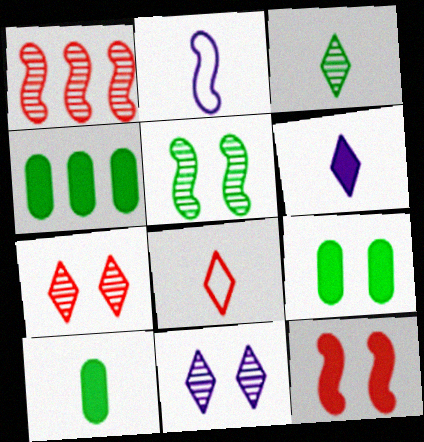[[2, 4, 7], 
[3, 6, 8], 
[4, 6, 12], 
[4, 9, 10]]